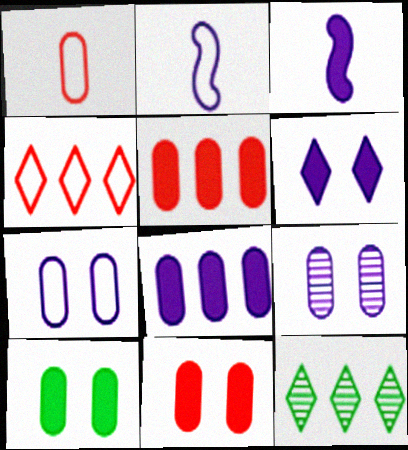[[2, 11, 12], 
[3, 6, 8]]